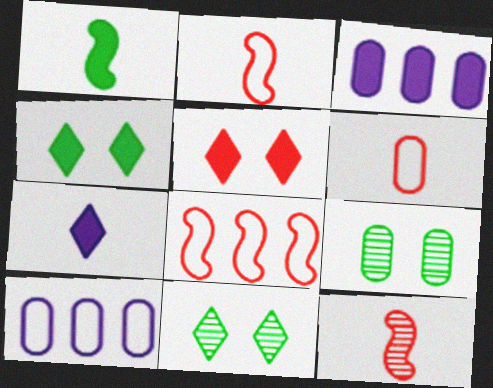[[1, 3, 5], 
[2, 3, 11], 
[3, 6, 9], 
[4, 10, 12], 
[7, 8, 9]]